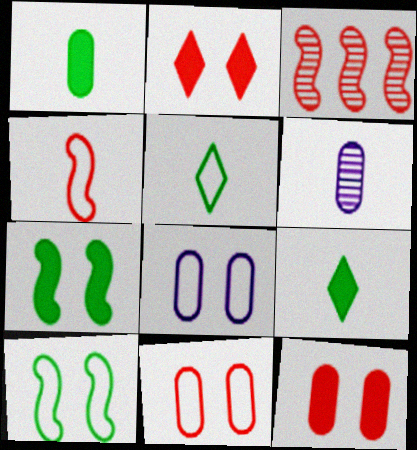[[3, 8, 9], 
[4, 6, 9]]